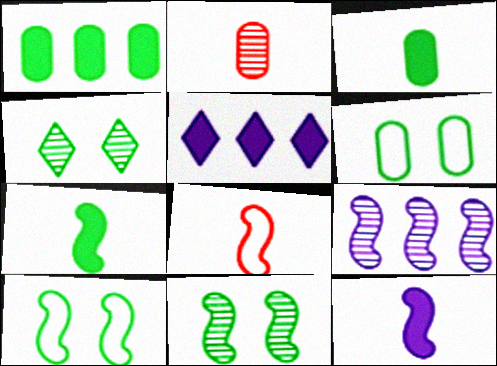[[2, 4, 9], 
[2, 5, 10]]